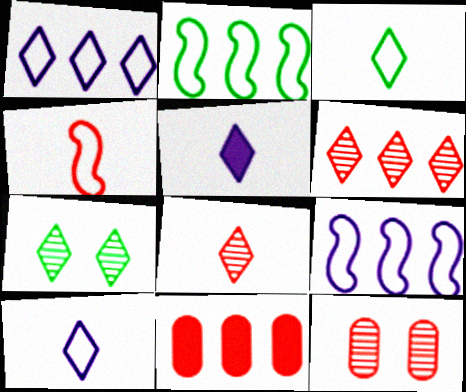[[2, 5, 12], 
[3, 5, 8]]